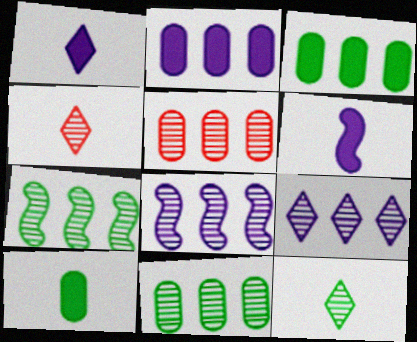[[5, 7, 9]]